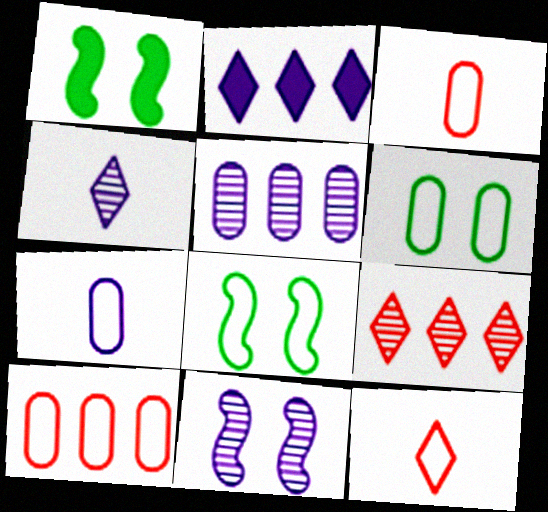[[1, 4, 10], 
[1, 5, 12], 
[1, 7, 9], 
[2, 7, 11], 
[4, 5, 11], 
[6, 7, 10]]